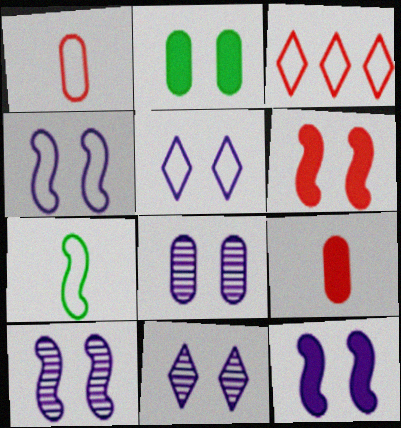[[4, 10, 12], 
[5, 8, 12], 
[8, 10, 11]]